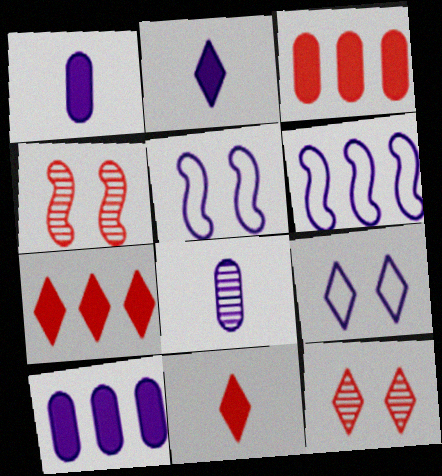[]